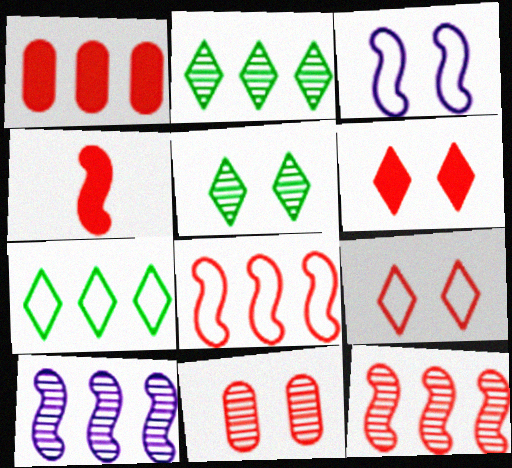[[1, 4, 6], 
[1, 7, 10]]